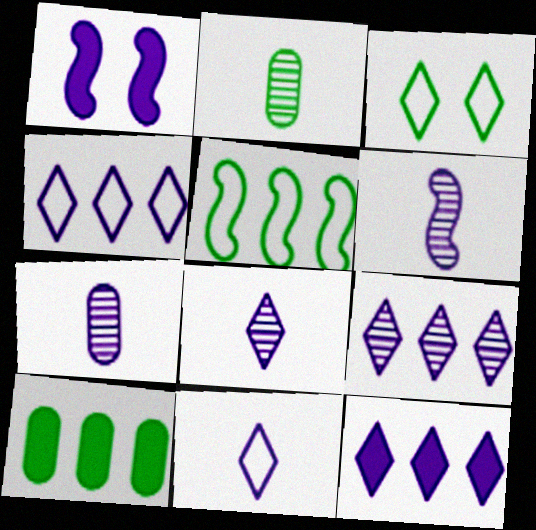[[1, 4, 7], 
[4, 9, 12], 
[6, 7, 8]]